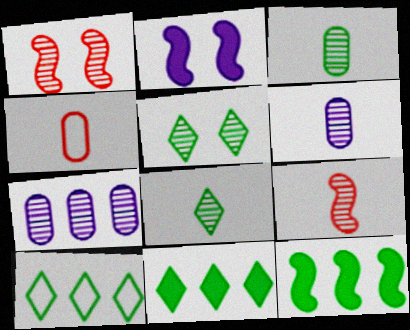[[1, 7, 8], 
[5, 7, 9], 
[6, 8, 9]]